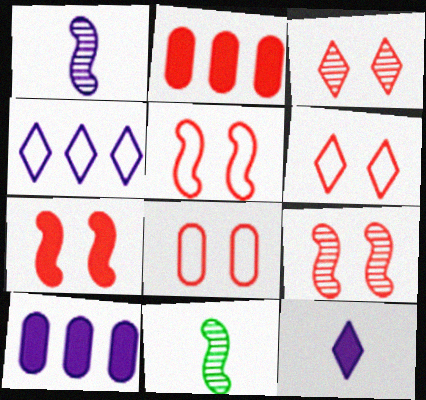[[3, 7, 8], 
[5, 6, 8], 
[5, 7, 9], 
[6, 10, 11]]